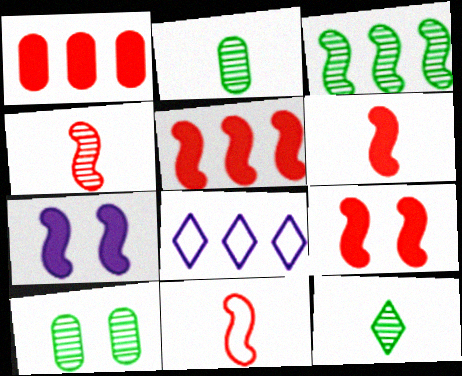[[1, 3, 8], 
[2, 8, 9], 
[3, 7, 11], 
[3, 10, 12], 
[4, 6, 11], 
[5, 6, 9], 
[6, 8, 10]]